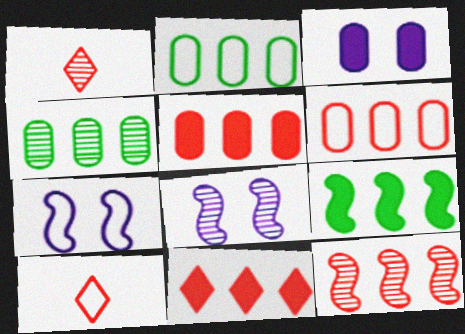[[1, 4, 8], 
[2, 7, 10], 
[6, 11, 12]]